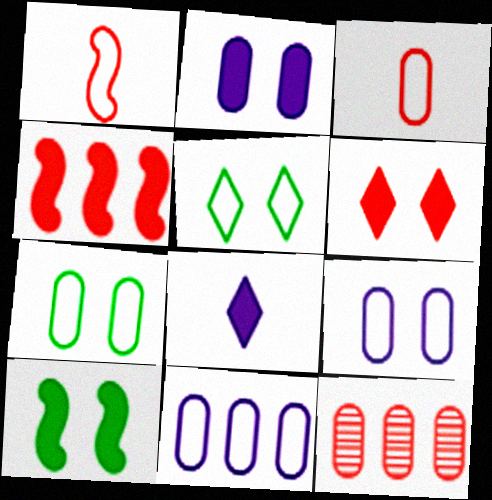[[1, 5, 11], 
[1, 6, 12], 
[2, 6, 10], 
[3, 7, 11]]